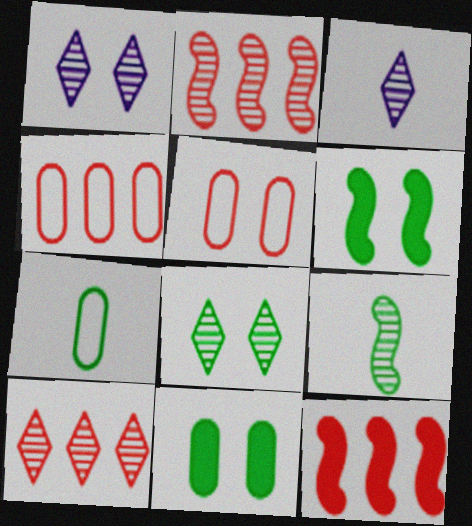[[1, 5, 6], 
[1, 7, 12], 
[3, 4, 6], 
[3, 8, 10], 
[4, 10, 12]]